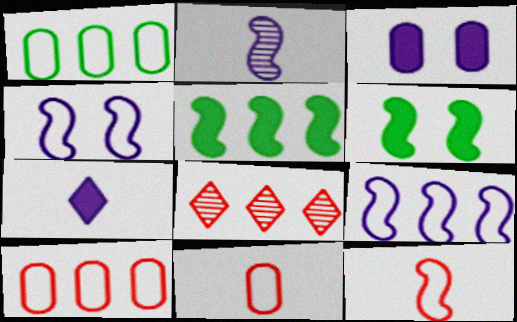[]